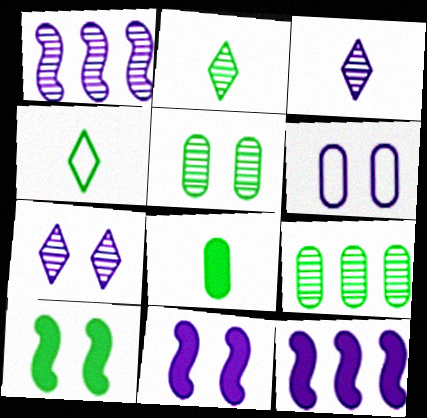[[3, 6, 12], 
[4, 9, 10], 
[6, 7, 11]]